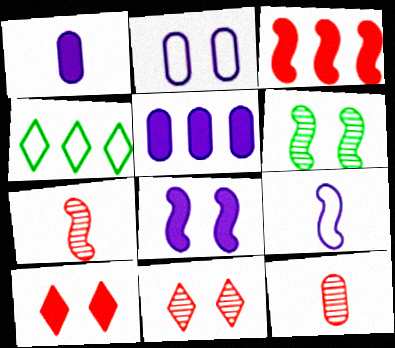[[2, 6, 10], 
[3, 6, 9], 
[4, 8, 12]]